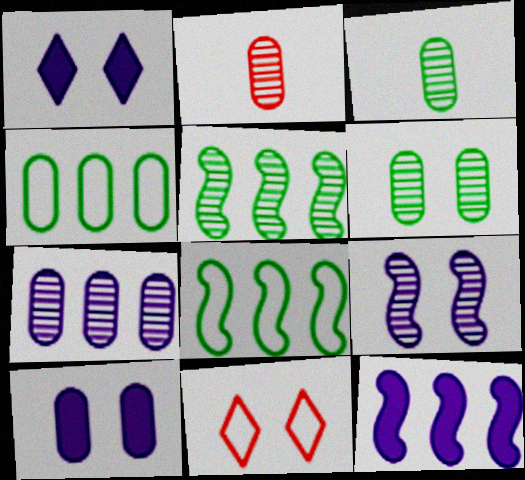[[1, 2, 8], 
[2, 4, 10], 
[2, 6, 7], 
[3, 11, 12]]